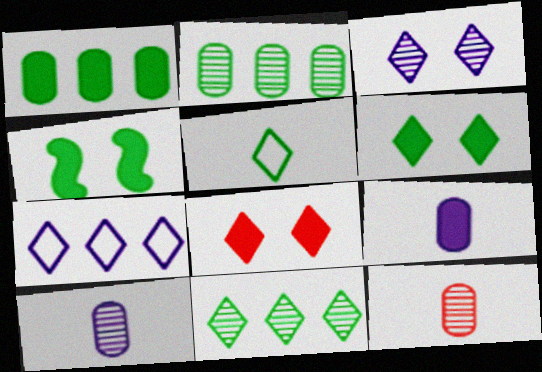[[2, 4, 5], 
[4, 7, 12], 
[5, 6, 11]]